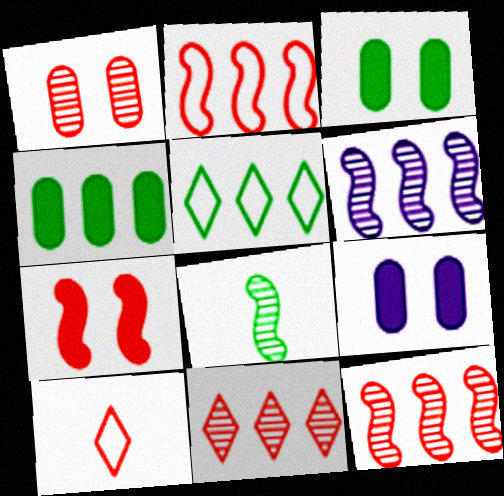[[3, 5, 8], 
[3, 6, 10]]